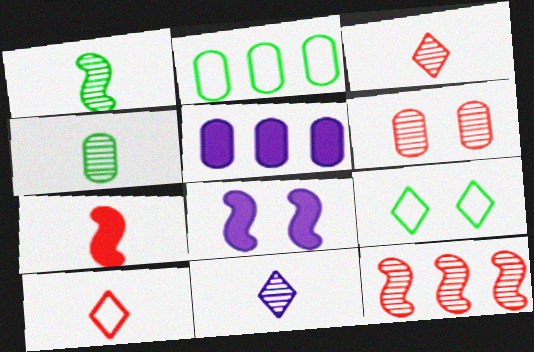[[2, 3, 8], 
[3, 6, 12], 
[6, 8, 9]]